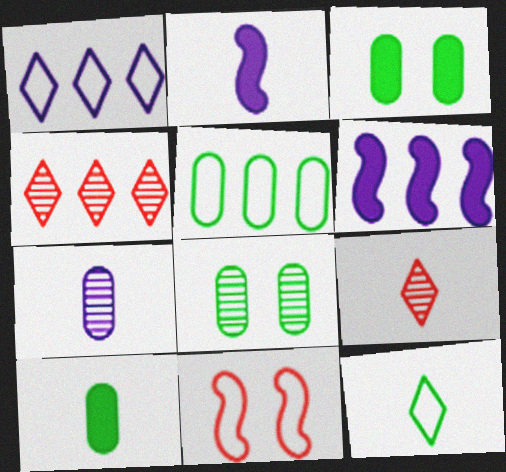[[4, 5, 6], 
[5, 8, 10]]